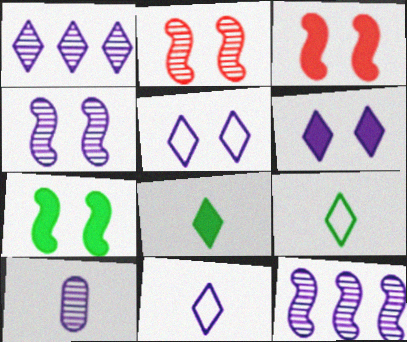[[1, 4, 10], 
[1, 6, 11]]